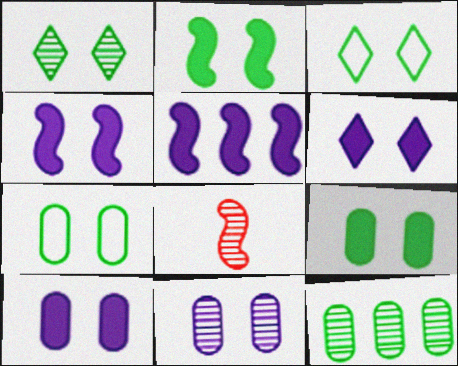[[1, 2, 7], 
[4, 6, 10]]